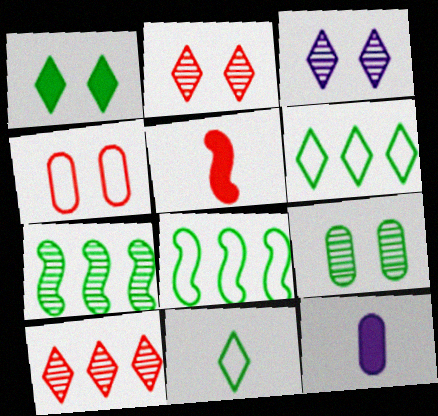[[2, 8, 12], 
[4, 5, 10]]